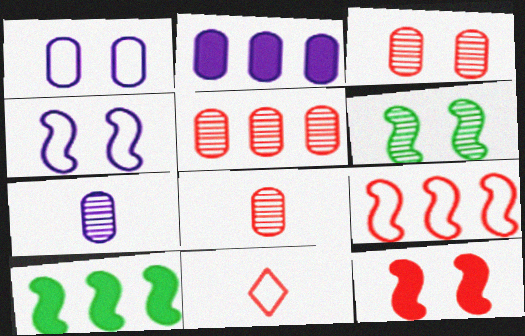[[1, 2, 7], 
[2, 6, 11], 
[3, 5, 8], 
[4, 6, 12], 
[5, 11, 12]]